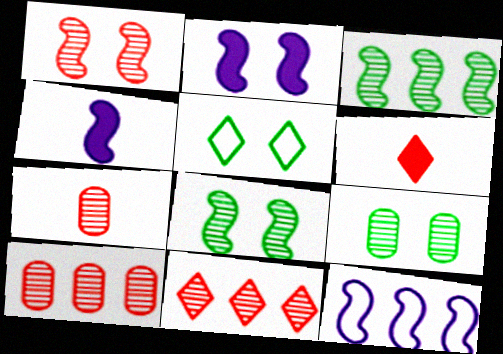[[1, 7, 11], 
[4, 5, 10], 
[6, 9, 12]]